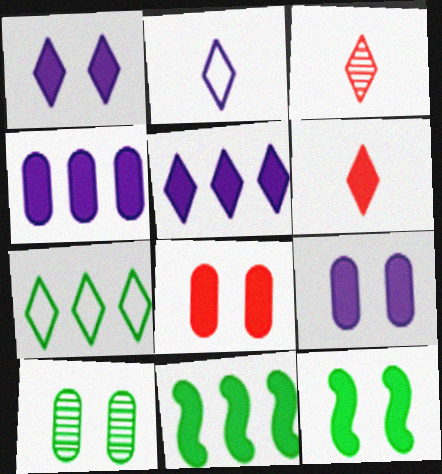[[1, 3, 7], 
[1, 8, 12], 
[4, 6, 12], 
[6, 9, 11]]